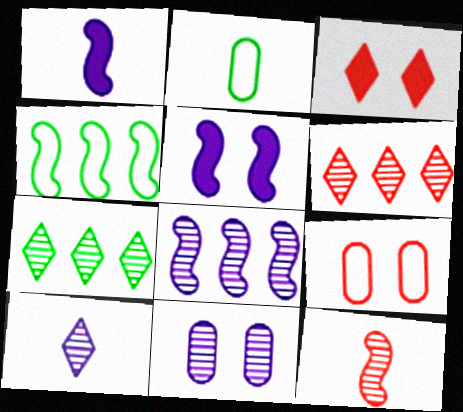[[1, 7, 9], 
[2, 3, 8], 
[2, 5, 6], 
[4, 5, 12], 
[7, 11, 12], 
[8, 10, 11]]